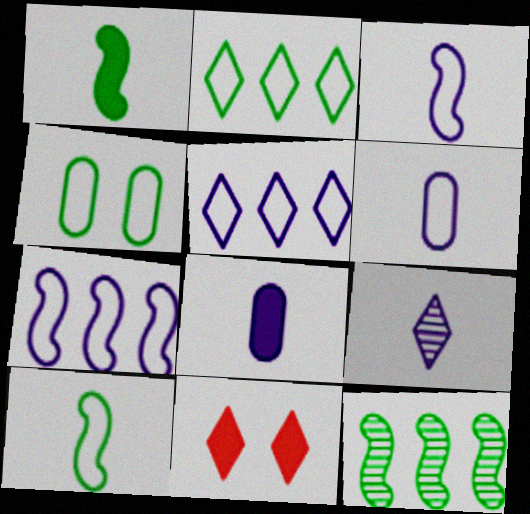[[2, 4, 10], 
[2, 9, 11], 
[3, 8, 9], 
[6, 11, 12]]